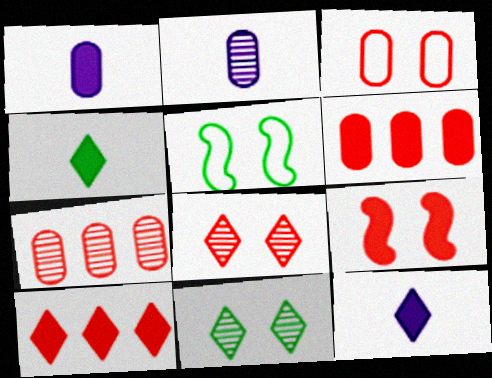[[2, 5, 10], 
[3, 8, 9], 
[5, 7, 12]]